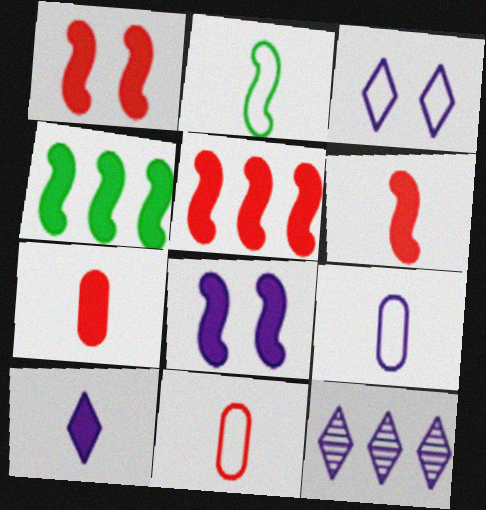[[1, 5, 6], 
[3, 10, 12], 
[4, 6, 8], 
[8, 9, 12]]